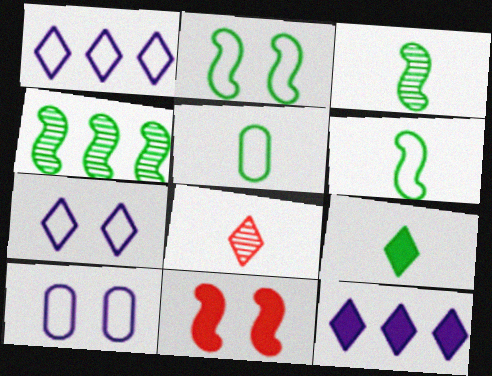[[3, 5, 9]]